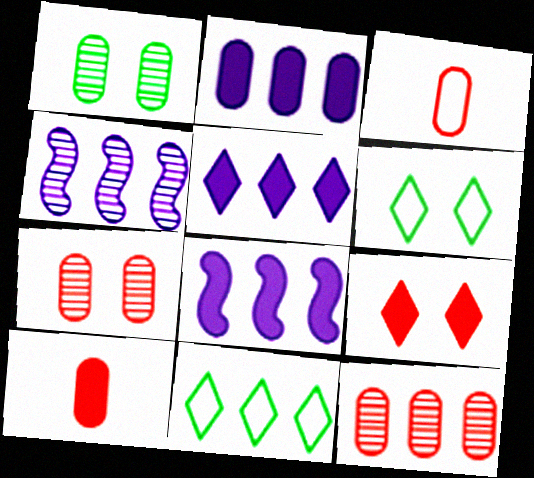[[1, 2, 3], 
[2, 5, 8], 
[4, 6, 10], 
[8, 11, 12]]